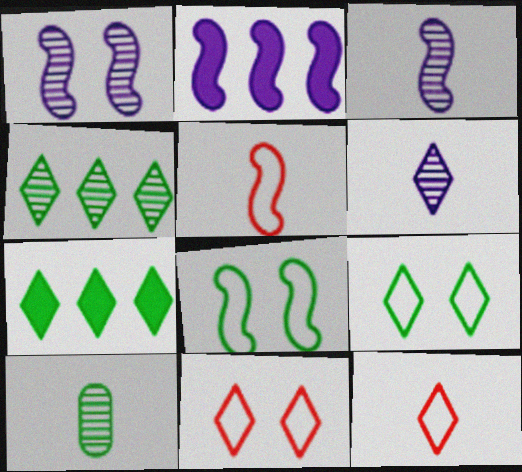[[2, 10, 11], 
[6, 7, 11], 
[7, 8, 10]]